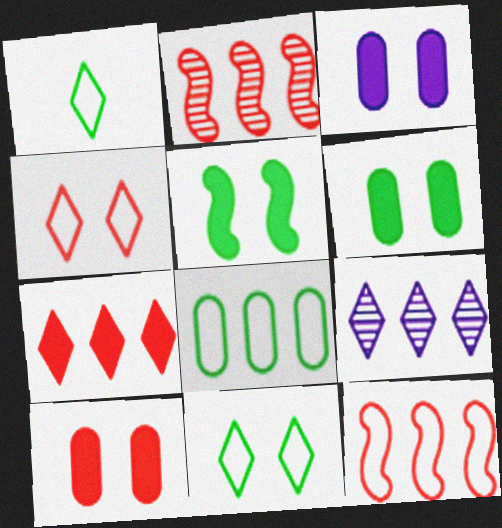[[1, 2, 3], 
[3, 6, 10]]